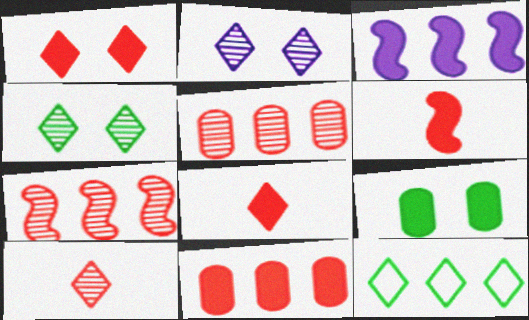[[1, 6, 11], 
[2, 8, 12], 
[3, 5, 12], 
[3, 8, 9]]